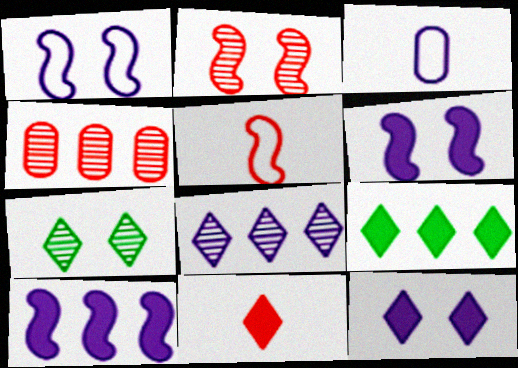[[2, 3, 9], 
[3, 6, 8], 
[9, 11, 12]]